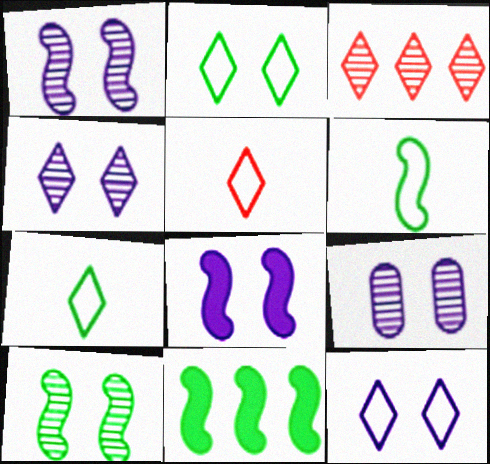[[1, 4, 9], 
[5, 9, 11], 
[6, 10, 11], 
[8, 9, 12]]